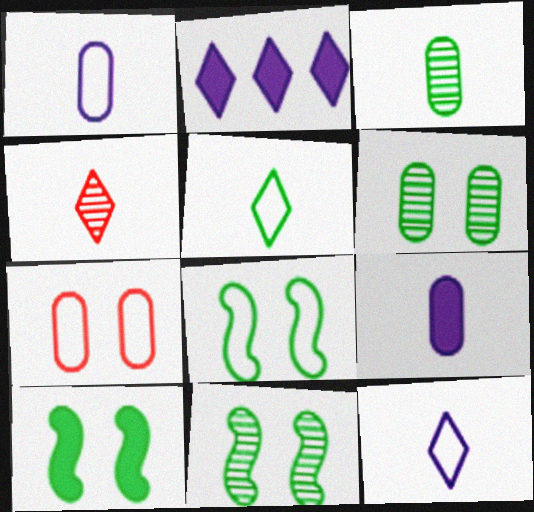[[8, 10, 11]]